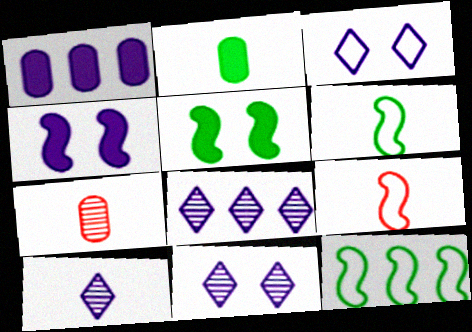[[2, 9, 10], 
[8, 10, 11]]